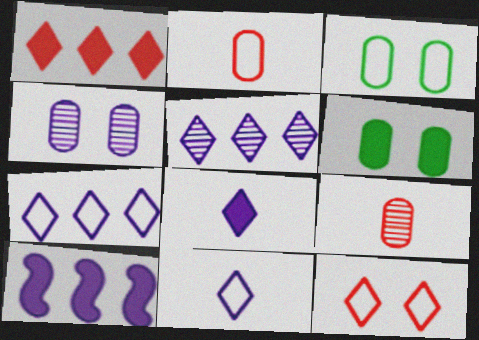[[4, 10, 11]]